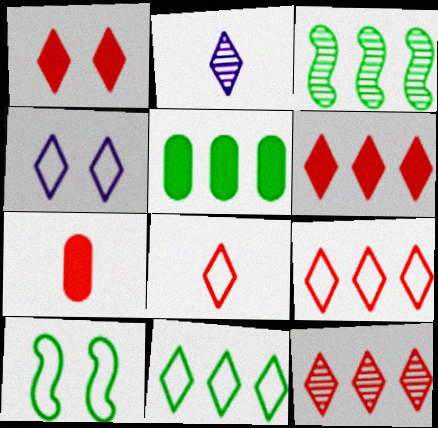[[1, 2, 11], 
[1, 8, 12], 
[3, 4, 7], 
[3, 5, 11], 
[4, 8, 11], 
[6, 9, 12]]